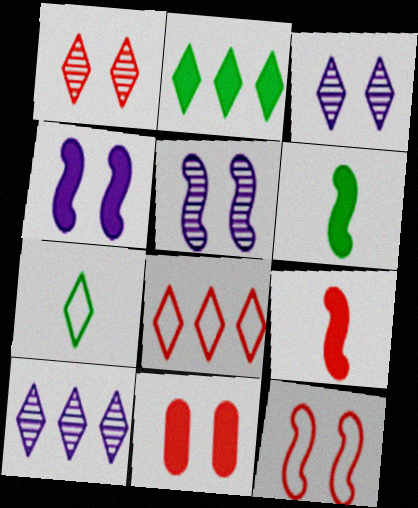[[1, 11, 12], 
[2, 8, 10]]